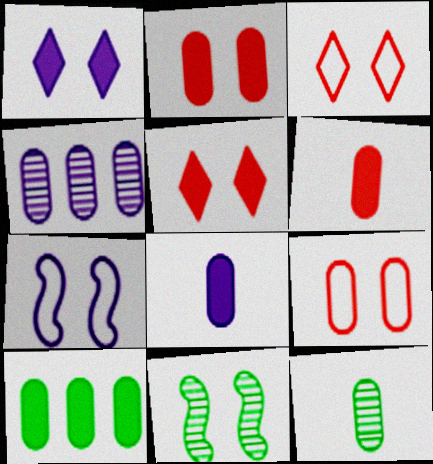[[1, 9, 11], 
[2, 8, 10]]